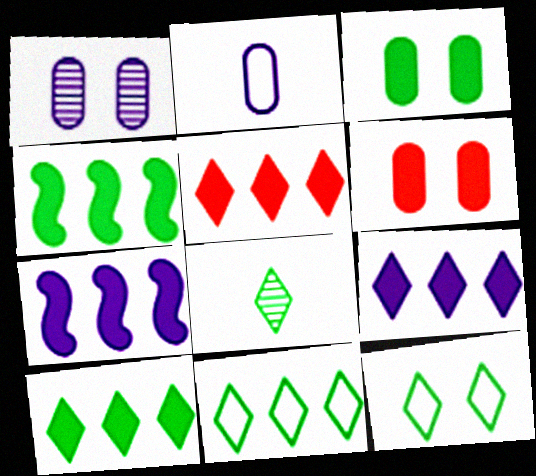[[5, 9, 10], 
[8, 10, 12]]